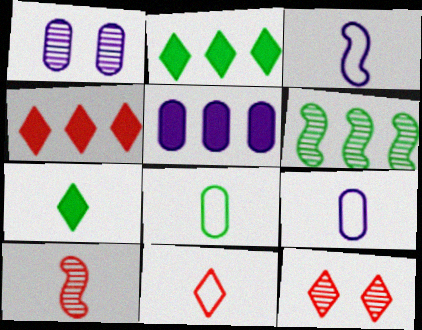[[1, 5, 9], 
[3, 8, 11], 
[4, 11, 12], 
[7, 9, 10]]